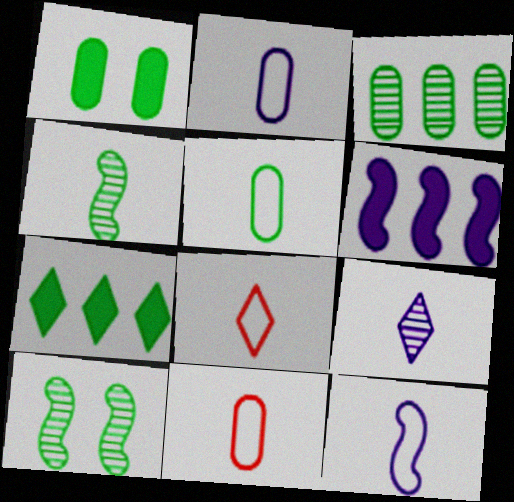[[1, 3, 5], 
[2, 5, 11], 
[5, 7, 10], 
[5, 8, 12]]